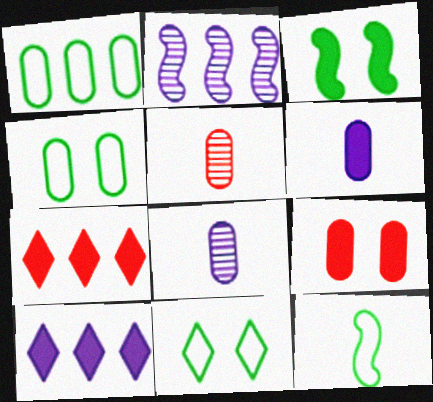[[1, 2, 7], 
[1, 8, 9], 
[1, 11, 12], 
[3, 6, 7]]